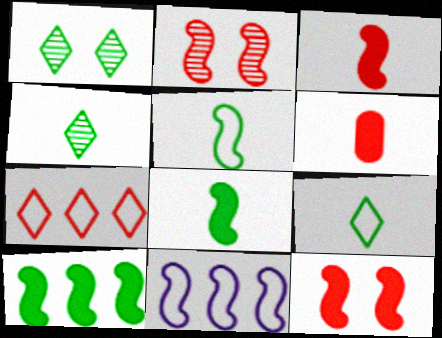[[1, 6, 11], 
[2, 6, 7], 
[2, 8, 11]]